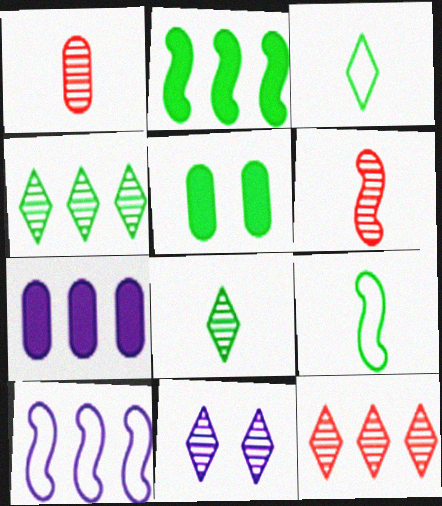[[4, 5, 9], 
[8, 11, 12]]